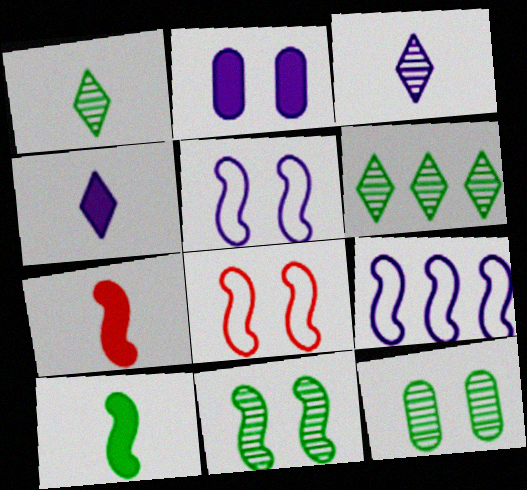[[2, 3, 9], 
[7, 9, 11]]